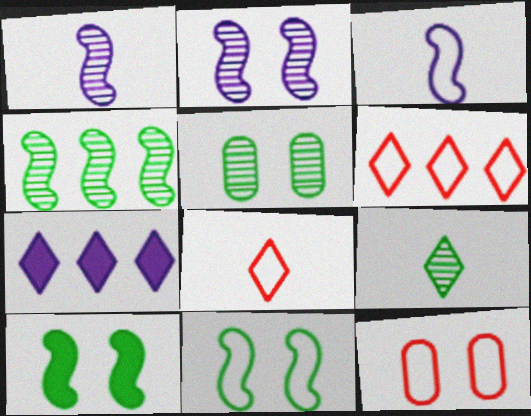[[4, 5, 9]]